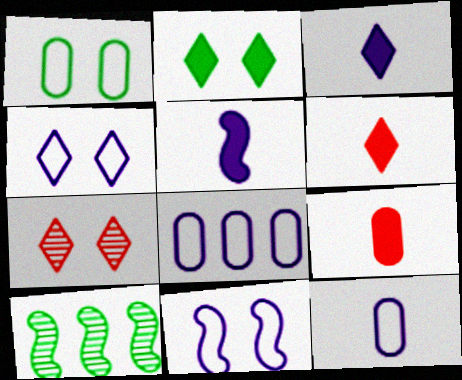[[2, 4, 7], 
[4, 9, 10]]